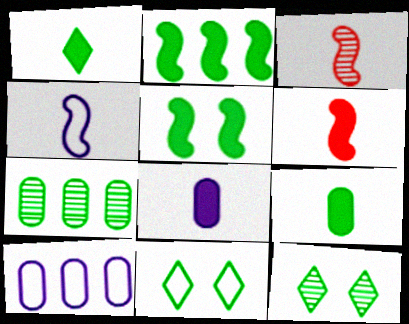[[1, 6, 8], 
[6, 10, 12]]